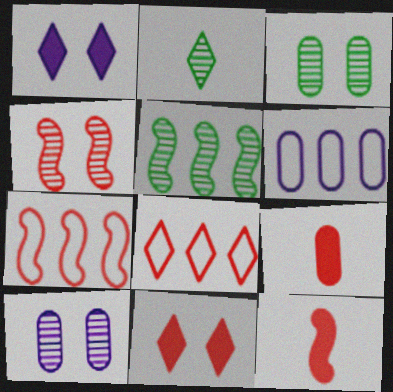[[1, 2, 8], 
[2, 3, 5], 
[3, 6, 9], 
[4, 7, 12], 
[4, 8, 9]]